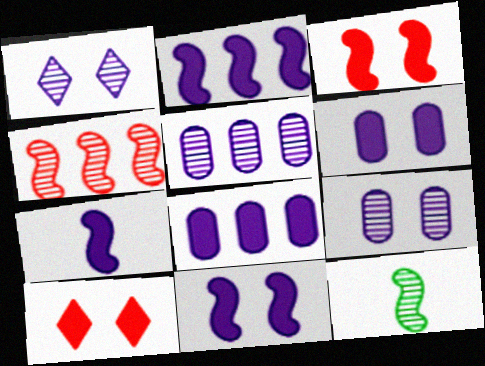[[2, 7, 11]]